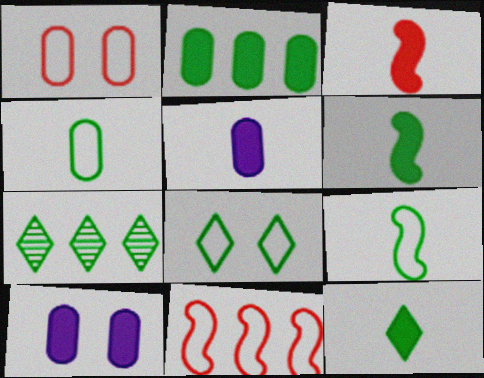[[3, 5, 12], 
[7, 8, 12]]